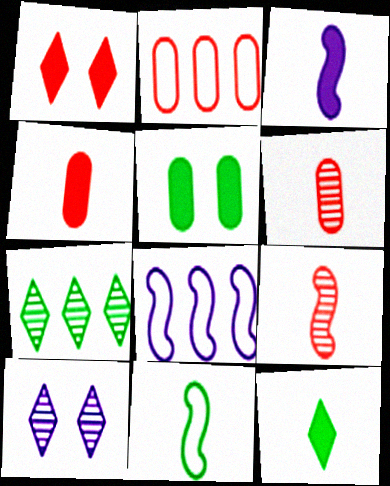[[1, 2, 9], 
[3, 4, 12], 
[3, 9, 11], 
[5, 7, 11]]